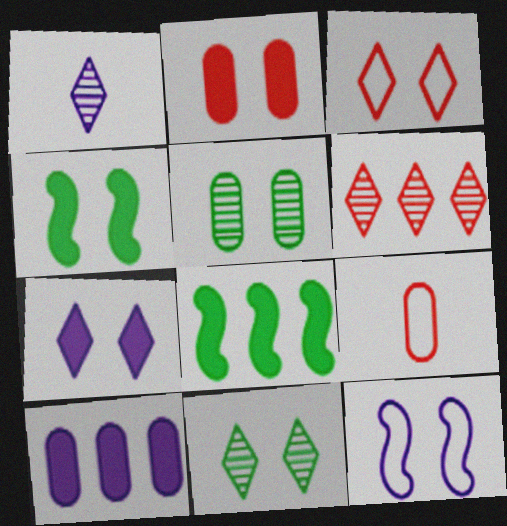[[1, 6, 11], 
[1, 10, 12], 
[2, 4, 7], 
[2, 11, 12], 
[3, 7, 11], 
[5, 9, 10]]